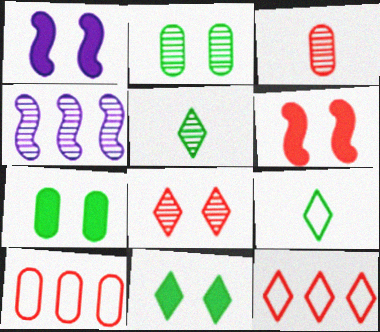[[1, 5, 10], 
[3, 6, 12]]